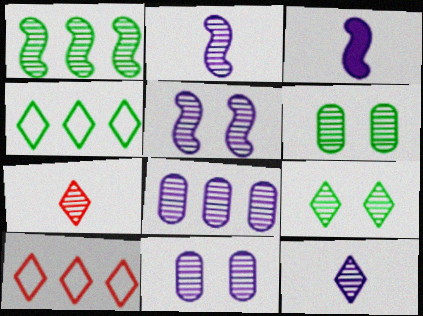[[1, 7, 11], 
[3, 6, 10], 
[5, 8, 12]]